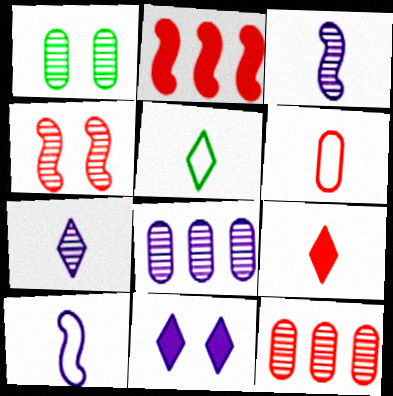[[5, 6, 10], 
[5, 7, 9], 
[8, 10, 11]]